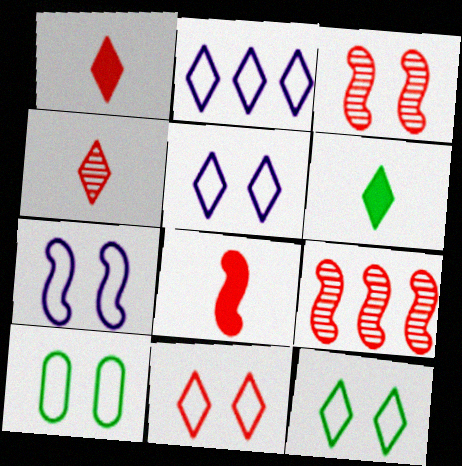[[5, 11, 12], 
[7, 10, 11]]